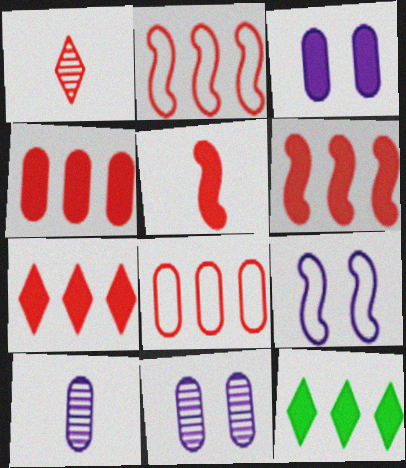[[3, 5, 12], 
[4, 6, 7]]